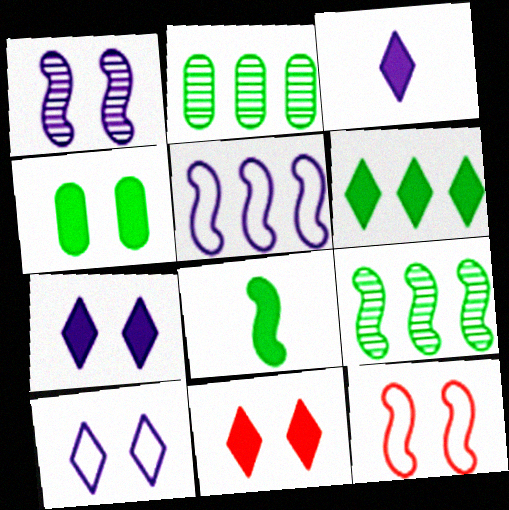[[2, 3, 12], 
[3, 6, 11], 
[4, 6, 8]]